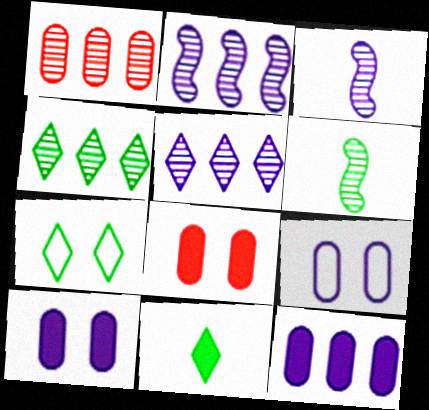[[1, 2, 4], 
[4, 7, 11]]